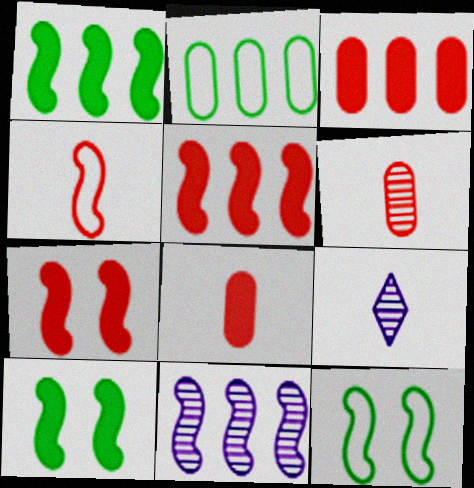[[2, 7, 9], 
[3, 9, 12], 
[4, 10, 11]]